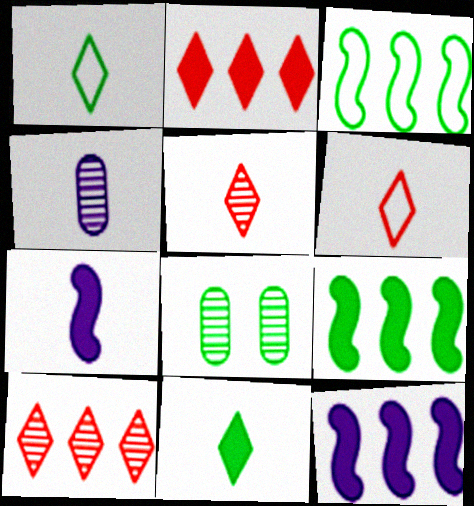[[1, 8, 9], 
[3, 8, 11], 
[6, 8, 12]]